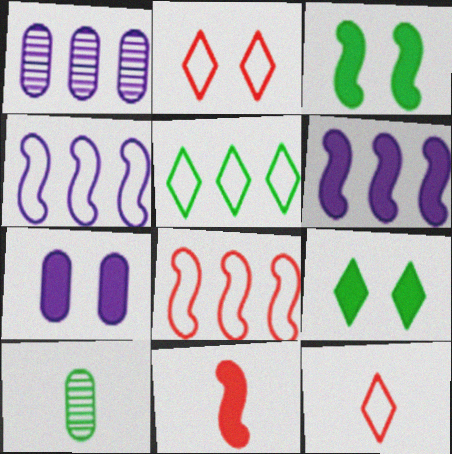[[1, 3, 12], 
[2, 6, 10], 
[3, 5, 10], 
[3, 6, 11]]